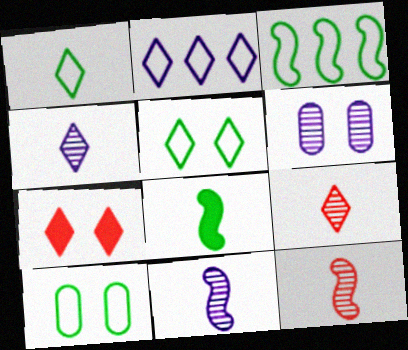[[1, 3, 10]]